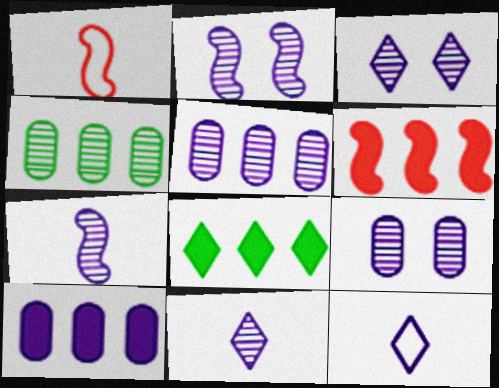[[1, 8, 9], 
[2, 3, 9], 
[2, 5, 11], 
[2, 10, 12], 
[3, 5, 7], 
[6, 8, 10]]